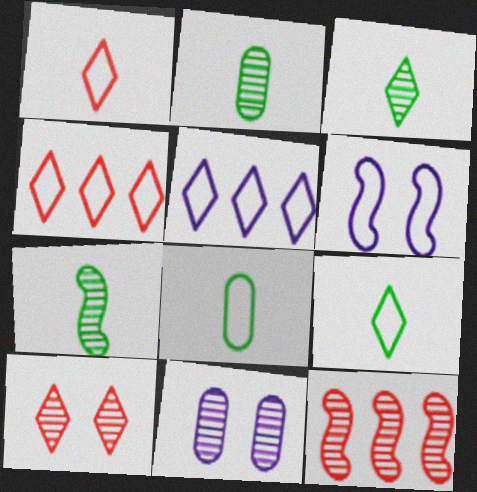[[2, 3, 7], 
[3, 11, 12], 
[4, 6, 8]]